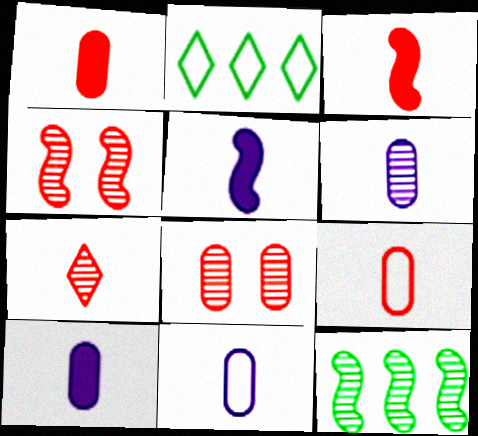[[2, 4, 10], 
[2, 5, 8], 
[3, 7, 9], 
[6, 10, 11]]